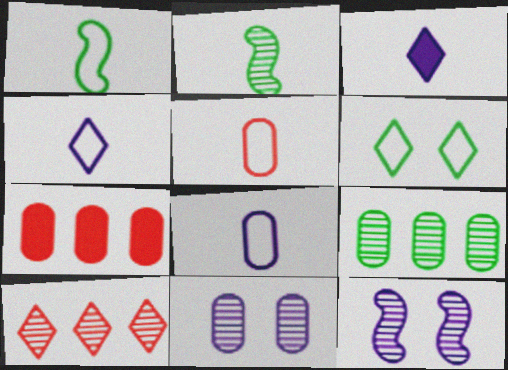[[1, 4, 5], 
[2, 3, 5], 
[2, 10, 11], 
[3, 6, 10]]